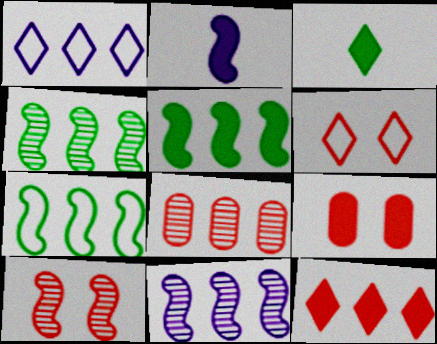[[1, 5, 8], 
[2, 7, 10], 
[4, 5, 7], 
[6, 9, 10]]